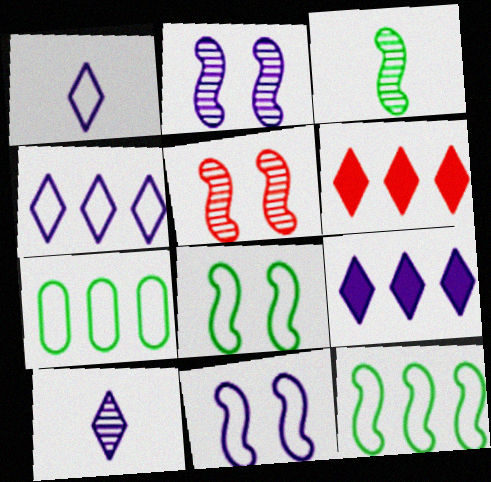[]